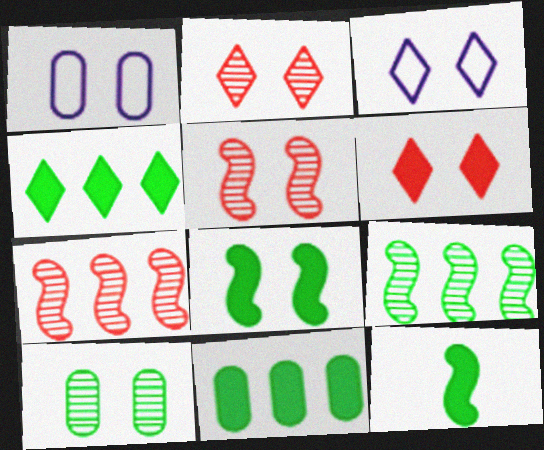[[1, 2, 8]]